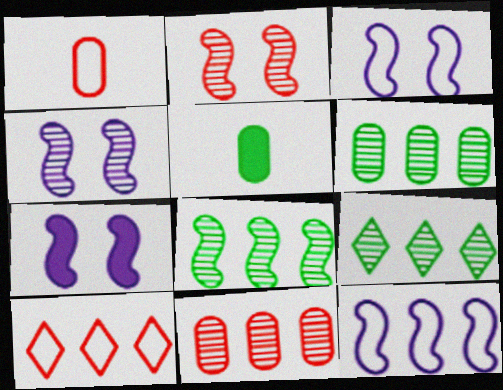[[1, 7, 9], 
[3, 4, 7], 
[4, 5, 10], 
[6, 8, 9]]